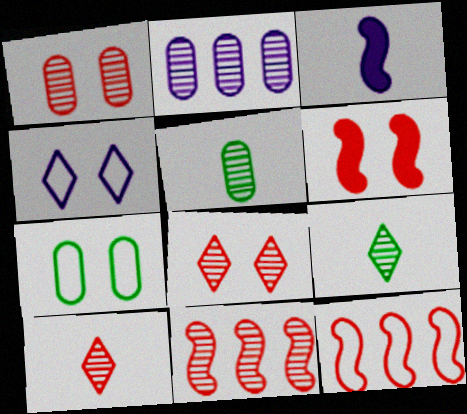[[1, 2, 5], 
[1, 10, 11], 
[2, 3, 4]]